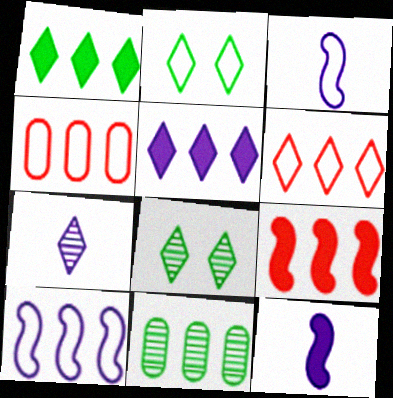[[2, 3, 4], 
[4, 8, 12]]